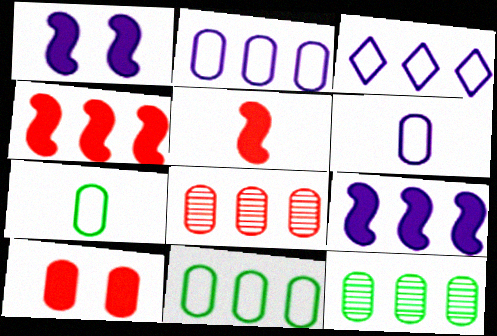[[3, 4, 12], 
[6, 10, 12]]